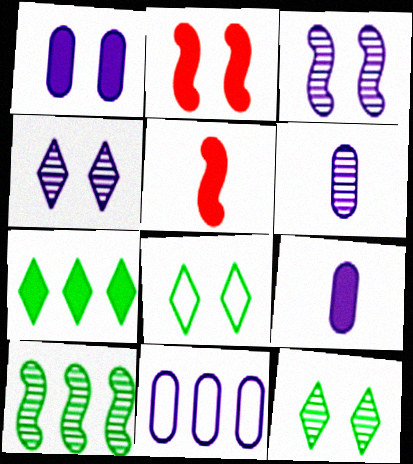[[1, 5, 7], 
[1, 6, 11], 
[2, 7, 9], 
[5, 11, 12]]